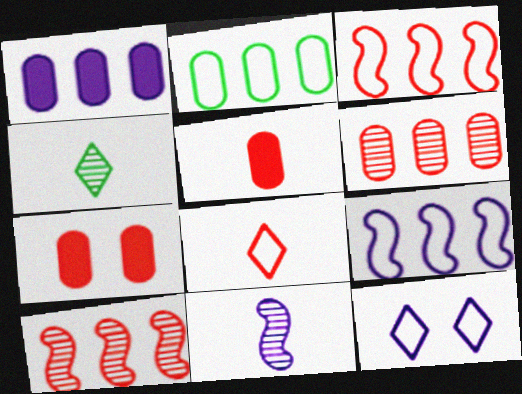[[1, 2, 6], 
[1, 11, 12], 
[4, 7, 9], 
[7, 8, 10]]